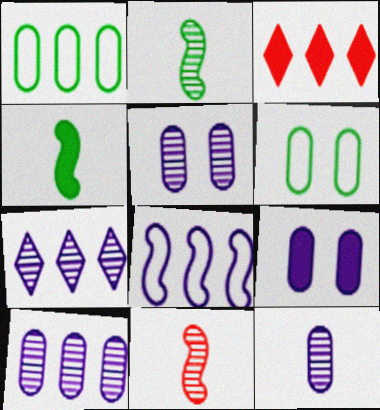[[3, 4, 9], 
[5, 10, 12]]